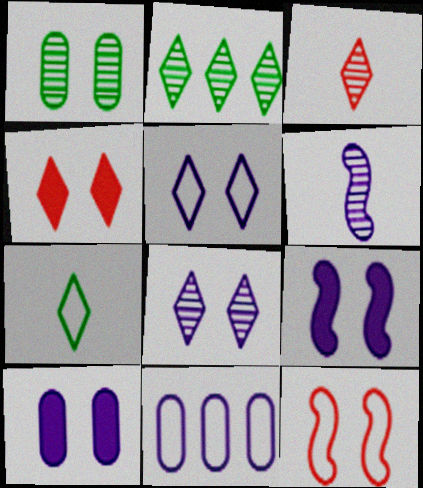[[2, 3, 8], 
[7, 11, 12]]